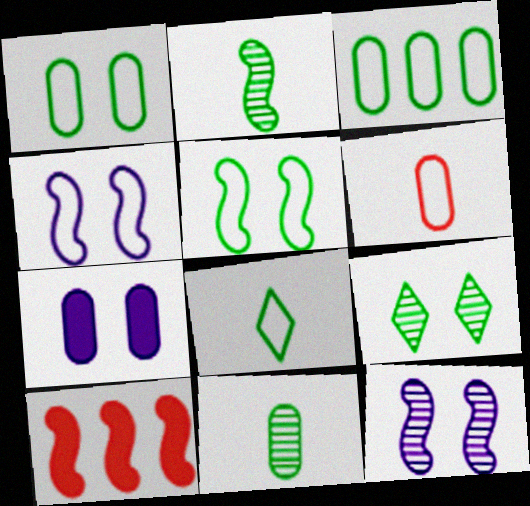[[2, 4, 10], 
[3, 5, 8]]